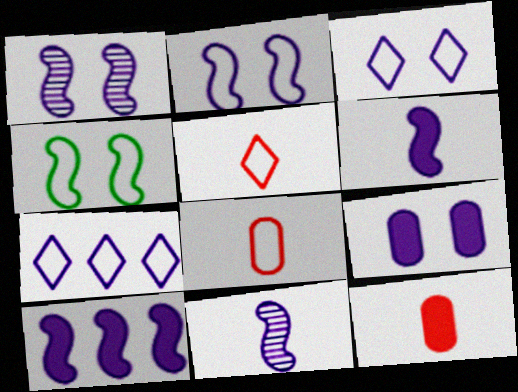[[1, 3, 9], 
[2, 10, 11], 
[4, 7, 8], 
[7, 9, 11]]